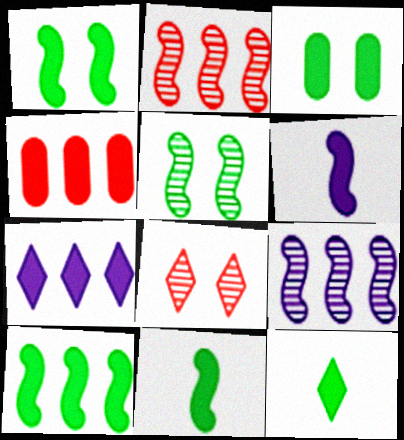[[1, 10, 11], 
[3, 10, 12], 
[4, 7, 10]]